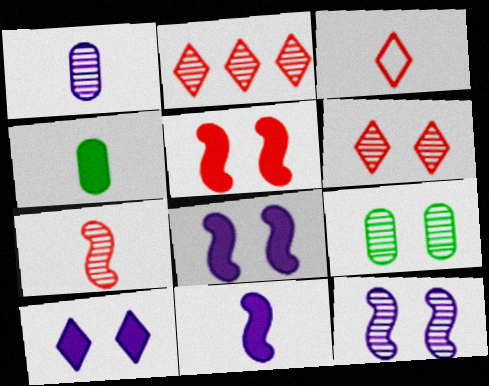[[6, 9, 12]]